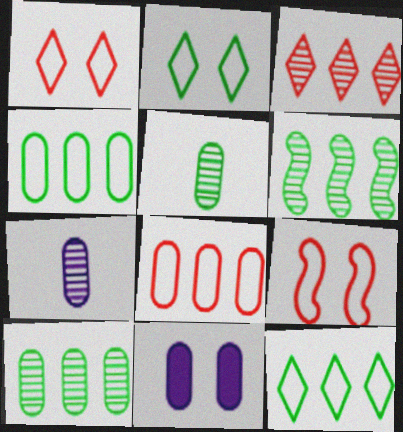[[5, 8, 11]]